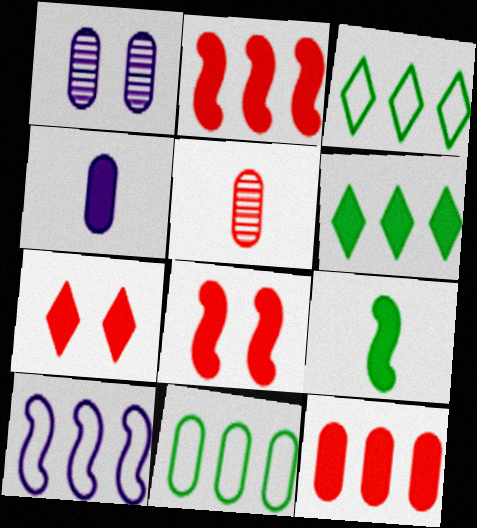[[4, 6, 8]]